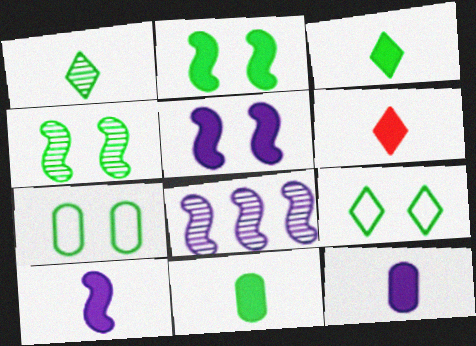[[6, 7, 8], 
[6, 10, 11]]